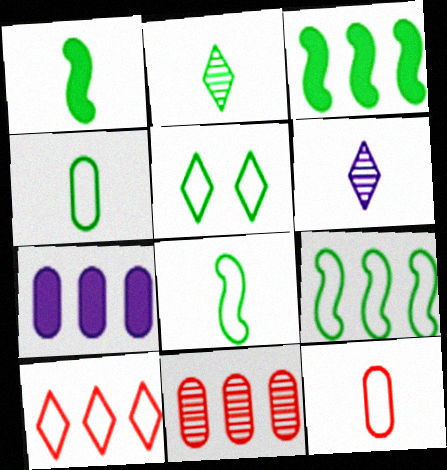[[1, 2, 4], 
[1, 6, 12], 
[4, 5, 9]]